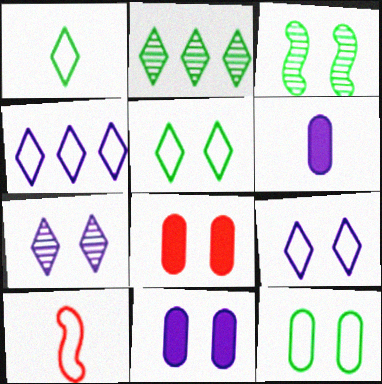[[2, 10, 11], 
[3, 8, 9], 
[4, 10, 12]]